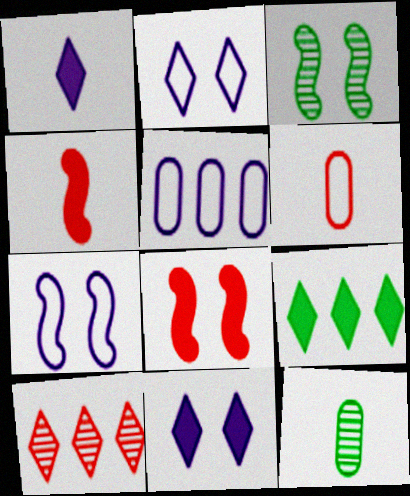[[3, 7, 8], 
[6, 8, 10]]